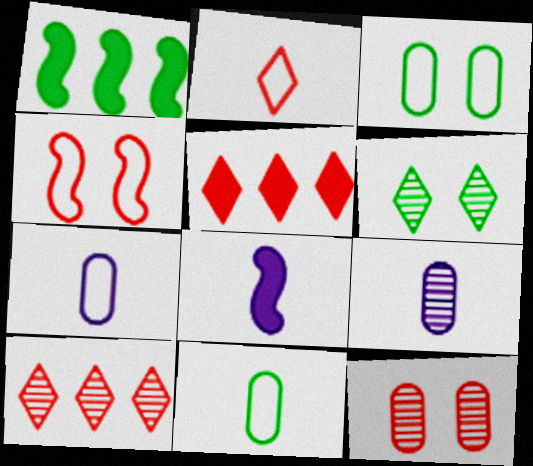[[1, 6, 11], 
[3, 8, 10]]